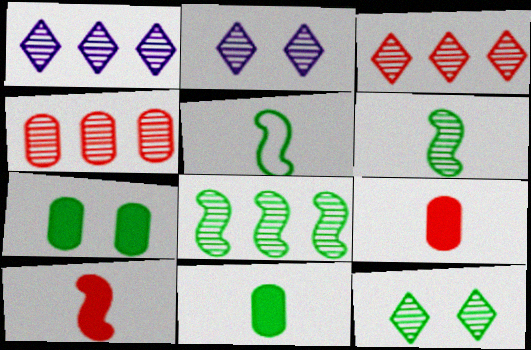[[1, 4, 8], 
[2, 4, 6]]